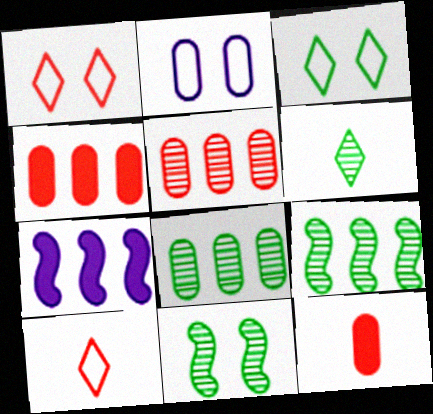[[2, 8, 12], 
[6, 8, 11]]